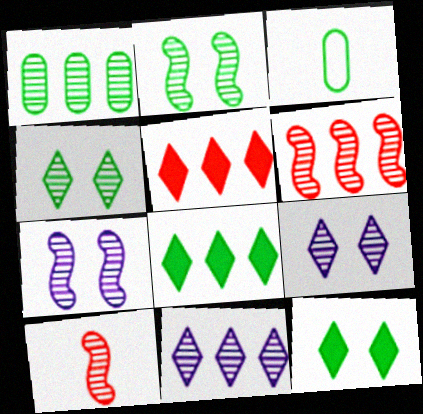[[1, 6, 11], 
[1, 9, 10], 
[2, 3, 8], 
[3, 5, 7]]